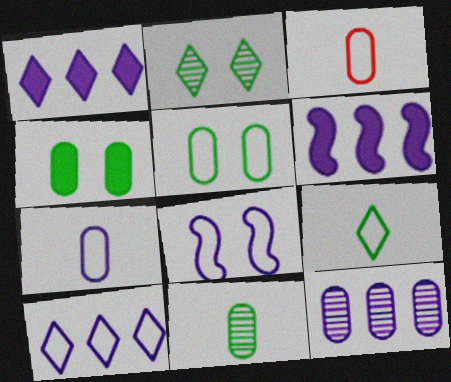[[2, 3, 6], 
[3, 4, 12], 
[6, 10, 12], 
[7, 8, 10]]